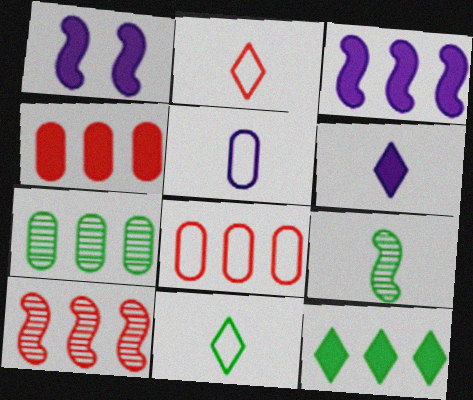[[1, 2, 7], 
[3, 4, 12]]